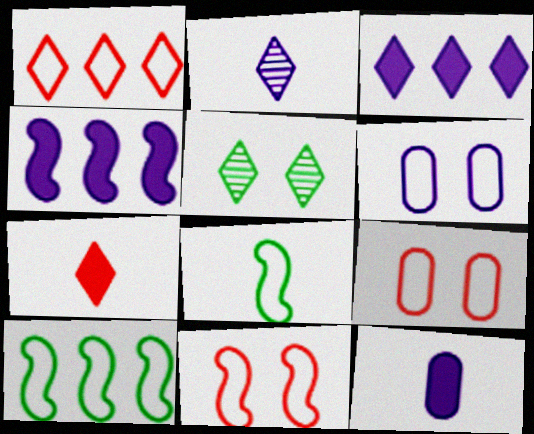[[1, 6, 8], 
[2, 4, 6]]